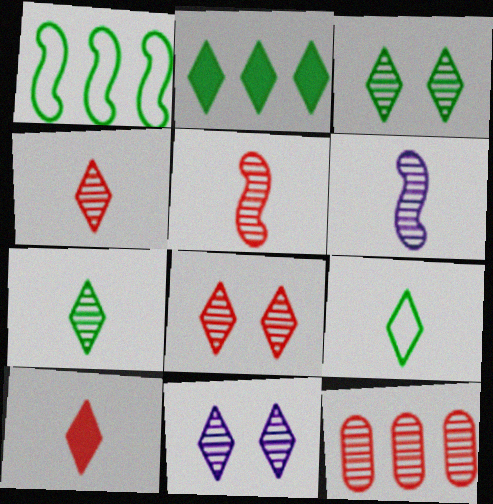[[2, 3, 9], 
[3, 6, 12], 
[3, 8, 11], 
[5, 8, 12]]